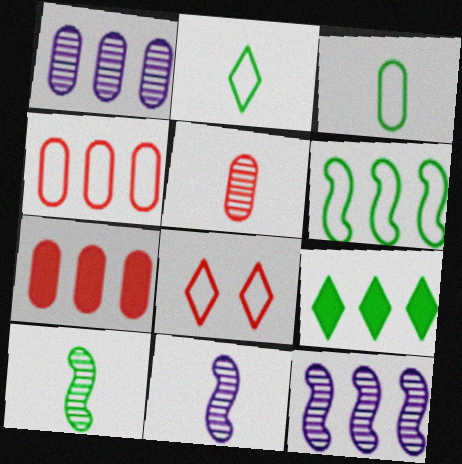[[4, 9, 12]]